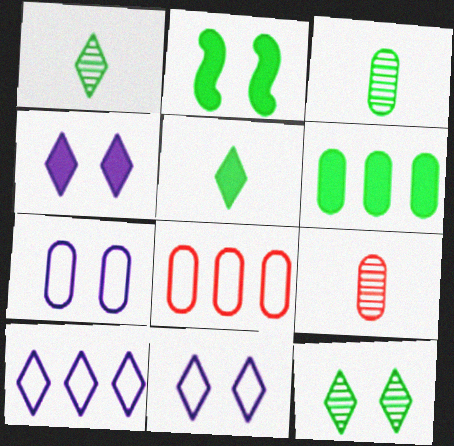[[2, 5, 6], 
[2, 9, 10], 
[6, 7, 9]]